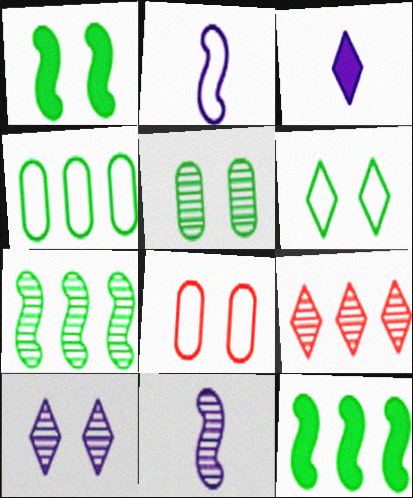[[1, 5, 6], 
[1, 8, 10], 
[3, 6, 9], 
[3, 7, 8], 
[5, 9, 11]]